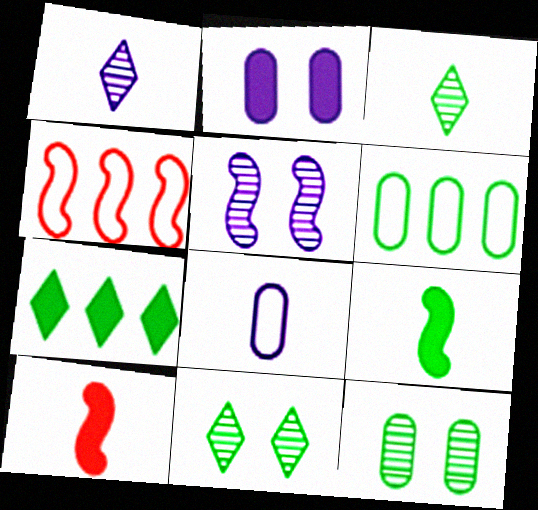[[2, 3, 4], 
[2, 7, 10], 
[3, 8, 10], 
[4, 5, 9], 
[6, 9, 11]]